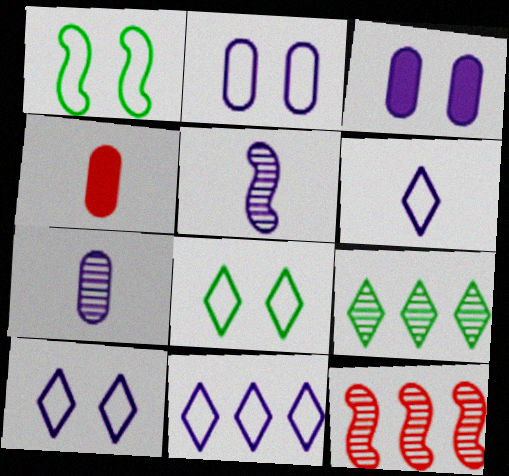[[3, 5, 11], 
[6, 10, 11]]